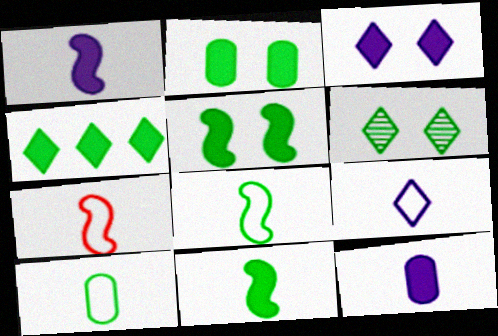[[2, 4, 11], 
[7, 9, 10]]